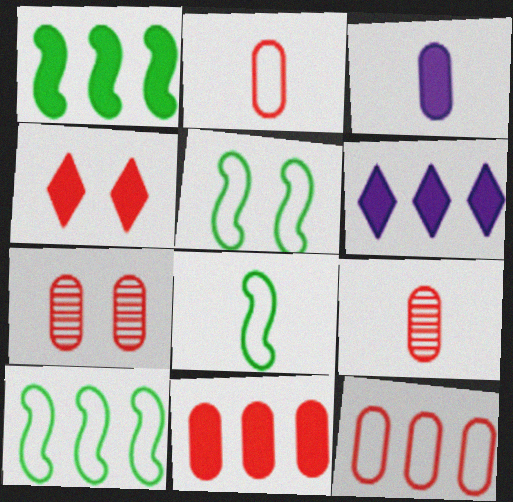[[1, 3, 4], 
[1, 6, 11], 
[2, 7, 11], 
[5, 6, 9], 
[5, 8, 10], 
[6, 7, 8]]